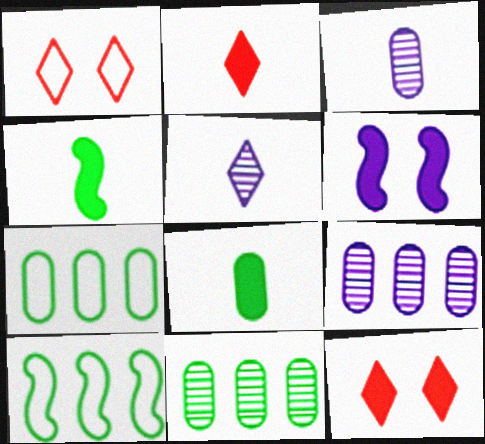[[1, 4, 9], 
[3, 10, 12]]